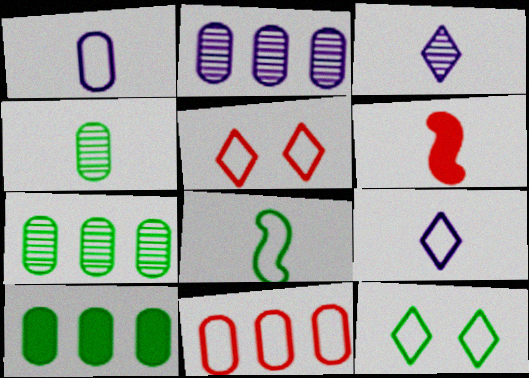[[2, 6, 12], 
[2, 10, 11], 
[4, 6, 9]]